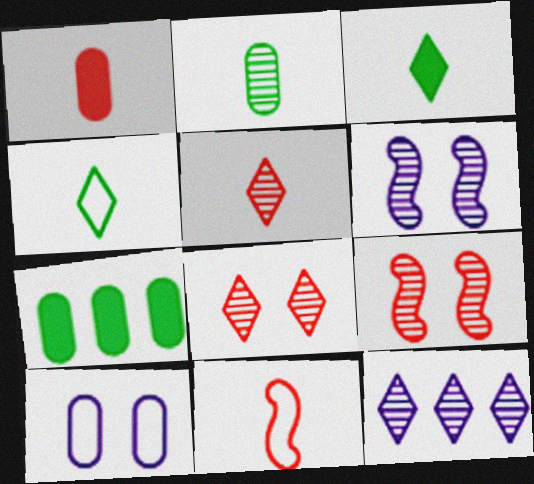[[1, 5, 11], 
[2, 9, 12]]